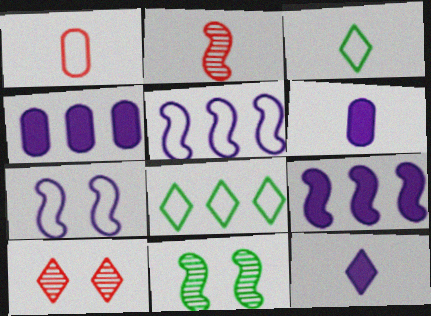[[1, 7, 8], 
[2, 3, 6], 
[8, 10, 12]]